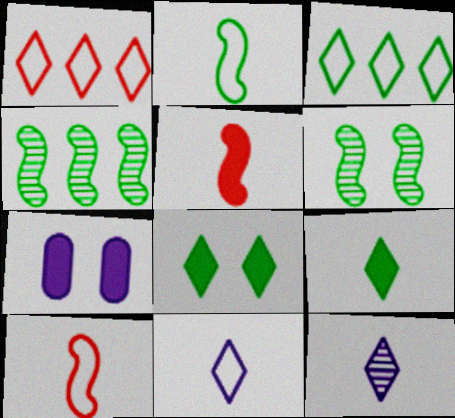[[1, 8, 12]]